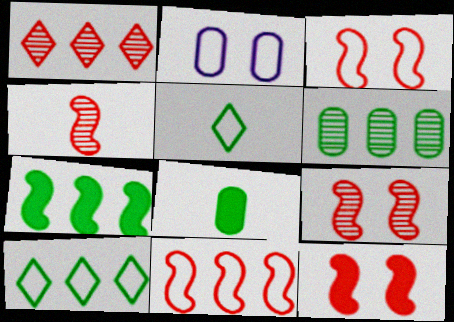[[2, 5, 11], 
[3, 9, 12], 
[4, 11, 12], 
[6, 7, 10]]